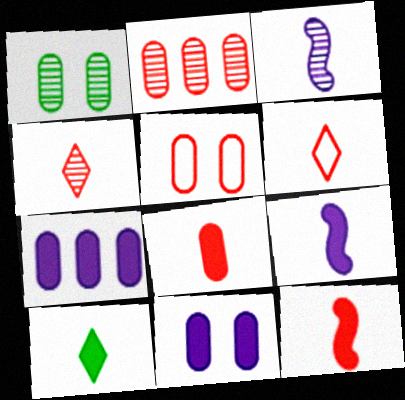[[1, 5, 11], 
[2, 5, 8], 
[8, 9, 10]]